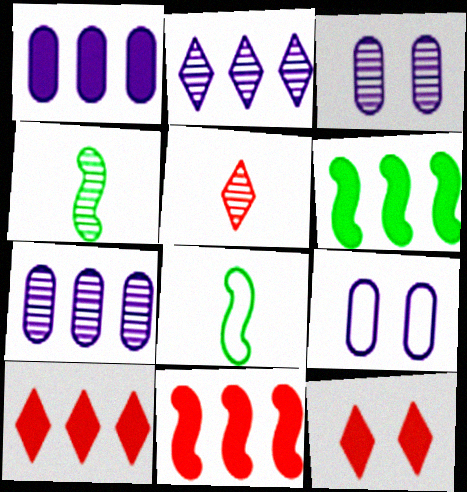[[1, 6, 10], 
[3, 8, 10], 
[4, 9, 10], 
[5, 6, 9], 
[7, 8, 12]]